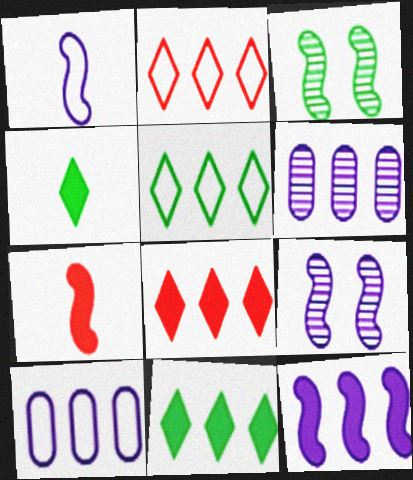[[1, 9, 12]]